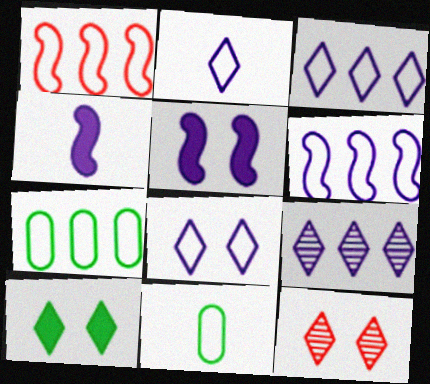[[1, 3, 7], 
[1, 8, 11], 
[2, 3, 8], 
[4, 7, 12], 
[8, 10, 12]]